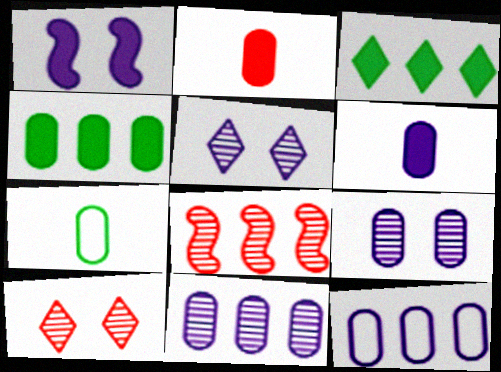[[1, 2, 3], 
[3, 8, 12], 
[6, 9, 12]]